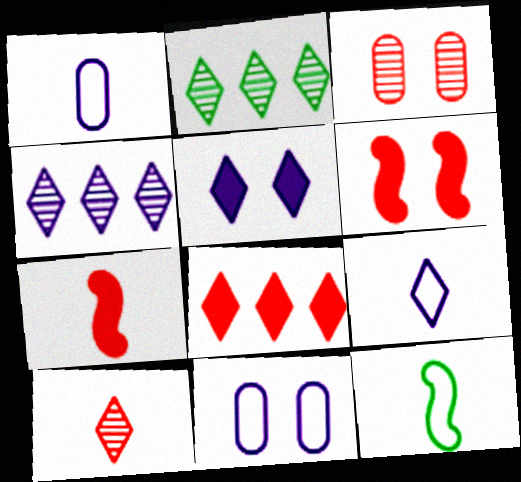[[1, 2, 6], 
[2, 7, 11], 
[4, 5, 9]]